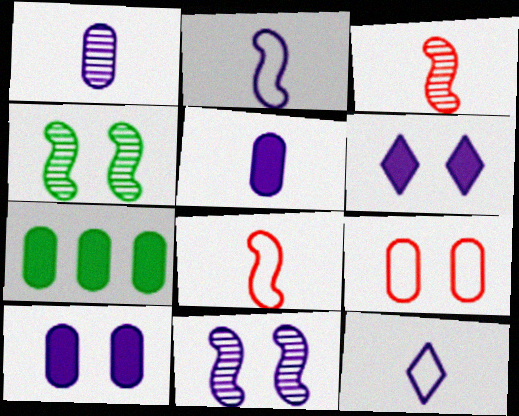[[1, 7, 9], 
[4, 6, 9]]